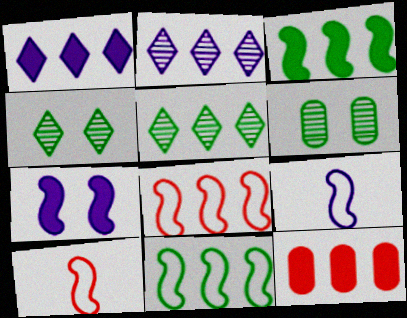[[1, 3, 12], 
[1, 6, 10], 
[2, 11, 12], 
[4, 9, 12]]